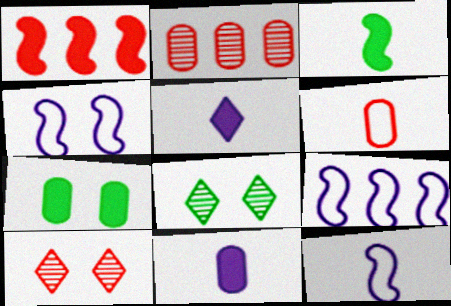[[1, 5, 7], 
[1, 6, 10], 
[4, 7, 10], 
[4, 9, 12]]